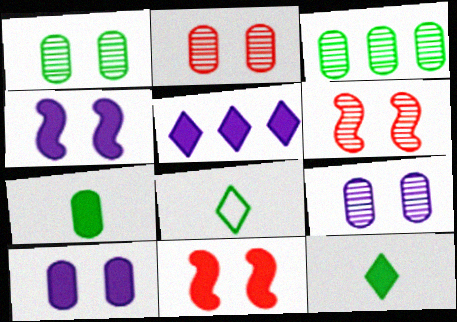[[1, 2, 9], 
[5, 7, 11]]